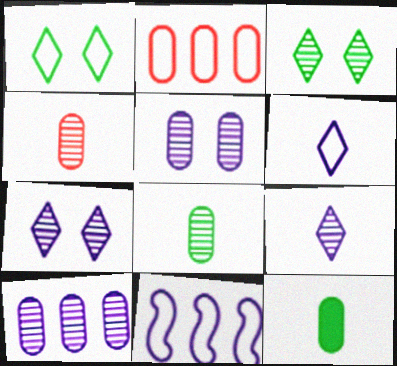[[2, 5, 12]]